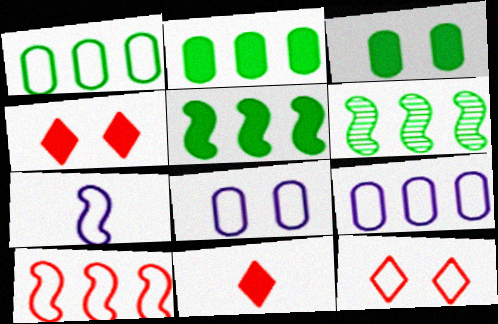[[1, 7, 12], 
[6, 8, 11]]